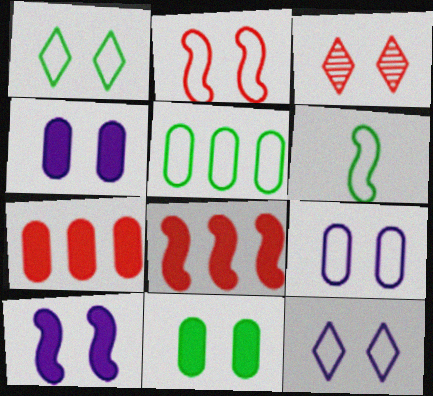[[1, 2, 9], 
[1, 5, 6]]